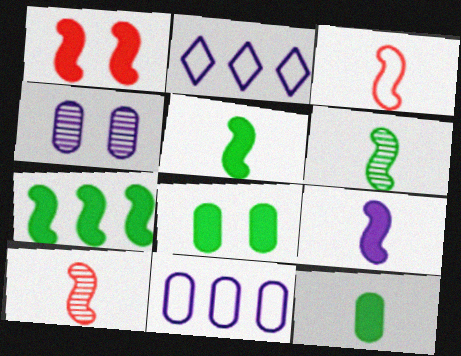[[1, 7, 9], 
[2, 4, 9], 
[2, 8, 10], 
[3, 6, 9]]